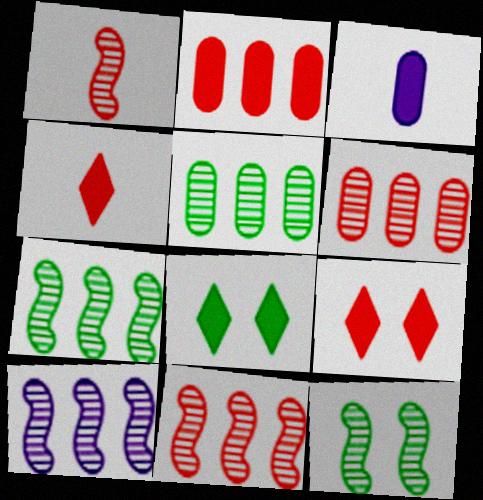[[1, 10, 12], 
[7, 10, 11]]